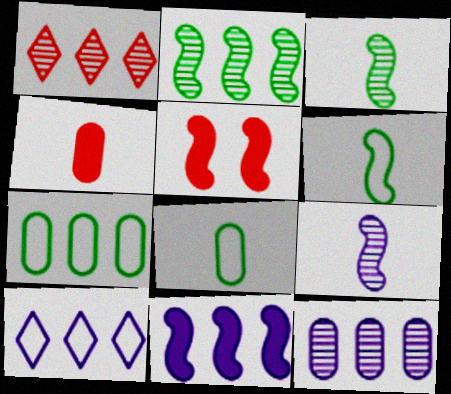[[1, 2, 12], 
[1, 7, 11], 
[10, 11, 12]]